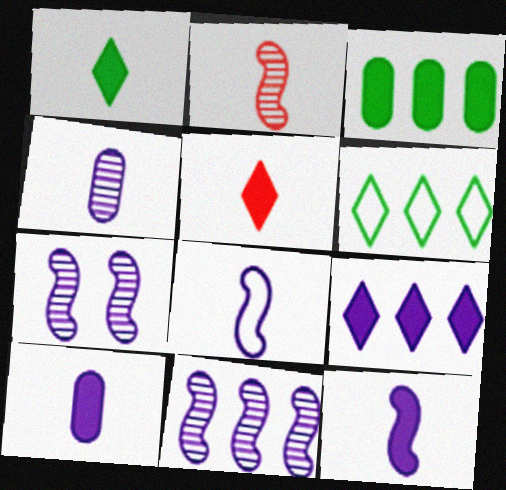[]